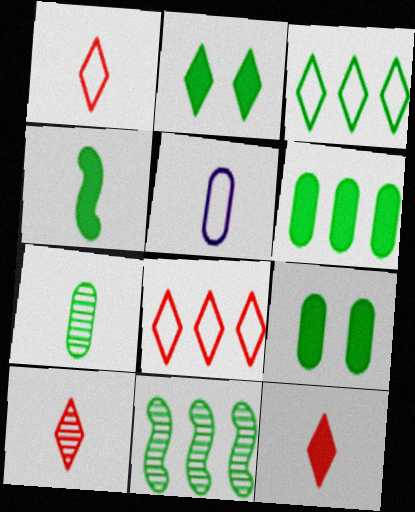[[1, 10, 12], 
[2, 4, 6], 
[3, 6, 11], 
[4, 5, 10]]